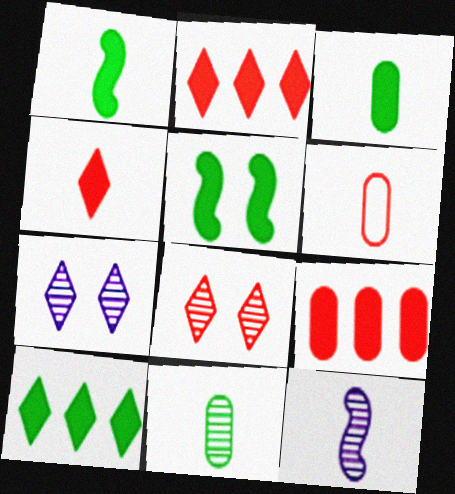[[3, 5, 10]]